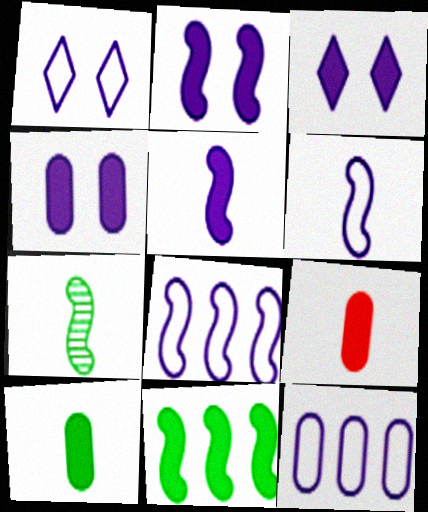[[1, 6, 12], 
[2, 3, 4], 
[3, 9, 11]]